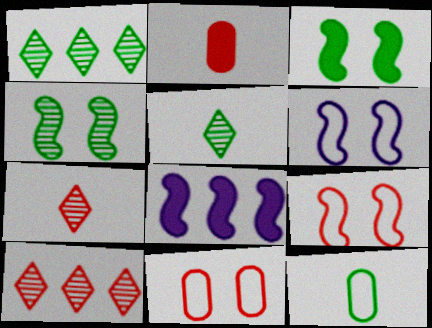[[1, 2, 6], 
[1, 3, 12], 
[2, 9, 10], 
[5, 8, 11]]